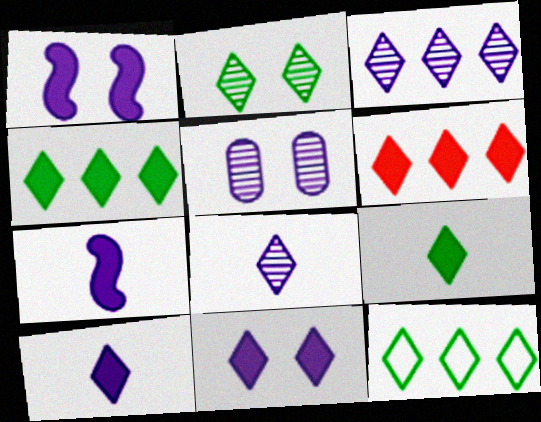[[2, 9, 12], 
[3, 6, 12], 
[6, 9, 11]]